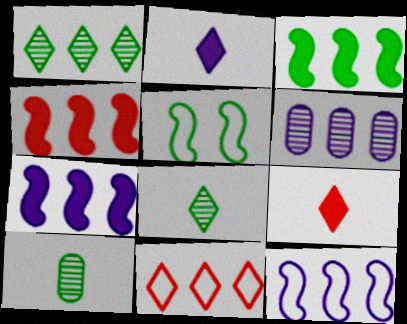[[3, 4, 7], 
[3, 6, 11], 
[5, 6, 9]]